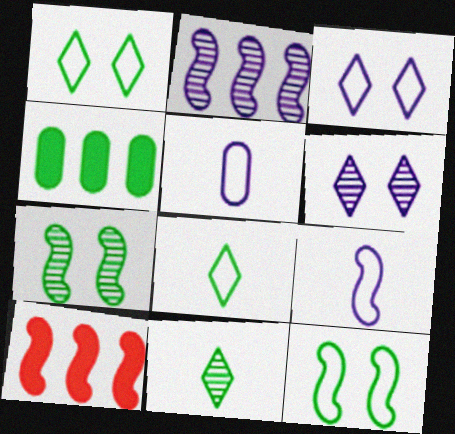[[4, 7, 8], 
[4, 11, 12], 
[7, 9, 10]]